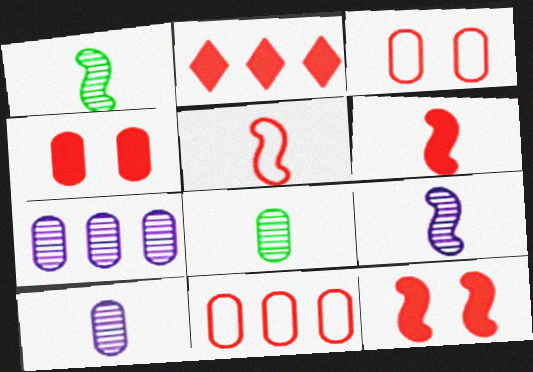[[2, 4, 6]]